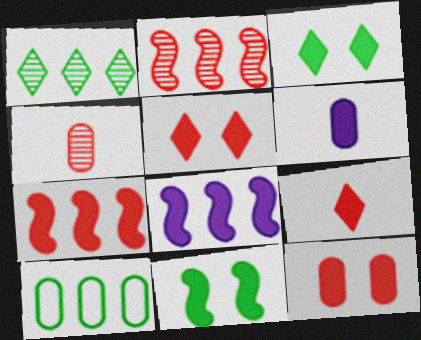[[3, 6, 7], 
[7, 9, 12]]